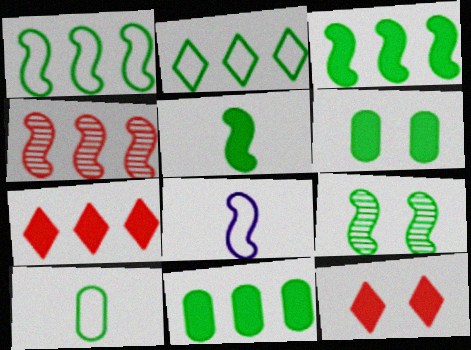[[1, 5, 9]]